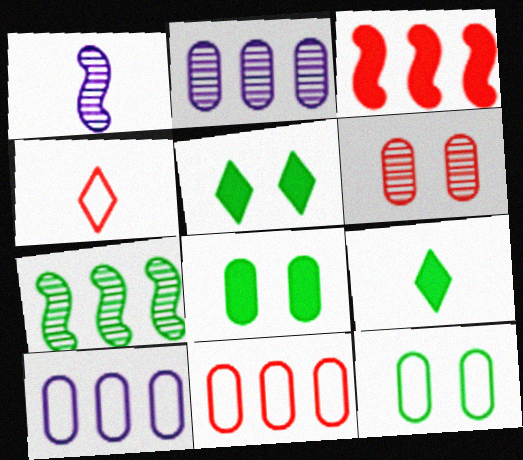[[1, 5, 11], 
[3, 4, 6], 
[7, 9, 12]]